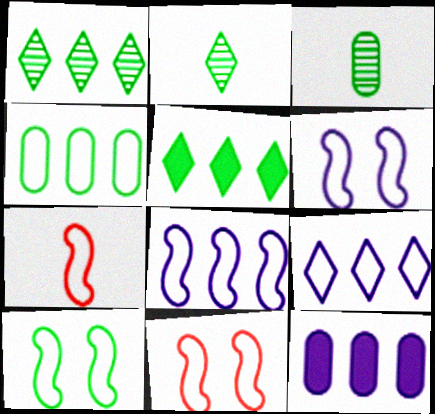[[2, 11, 12], 
[3, 5, 10], 
[6, 10, 11], 
[7, 8, 10]]